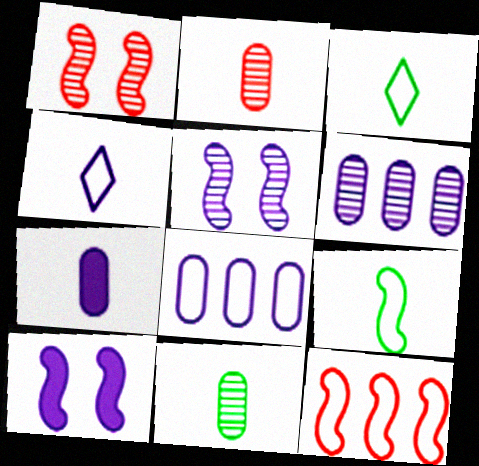[[4, 6, 10]]